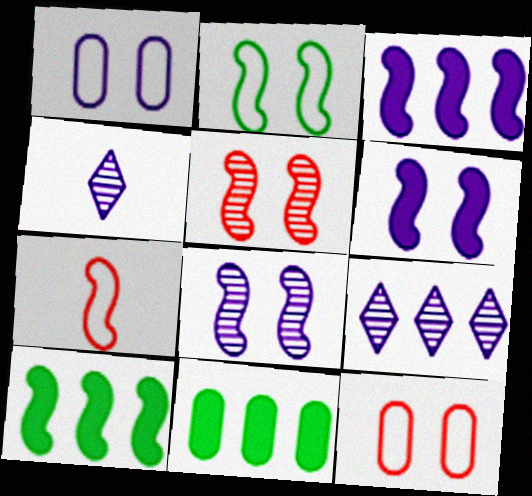[[1, 3, 4], 
[2, 5, 6], 
[4, 10, 12], 
[7, 8, 10]]